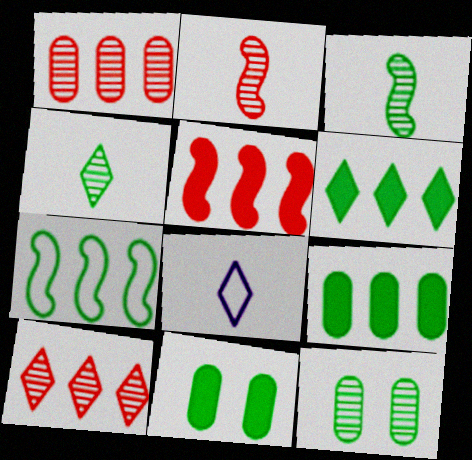[[4, 7, 11], 
[5, 8, 12]]